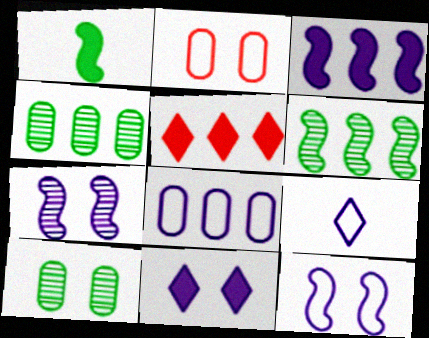[[5, 6, 8], 
[8, 9, 12]]